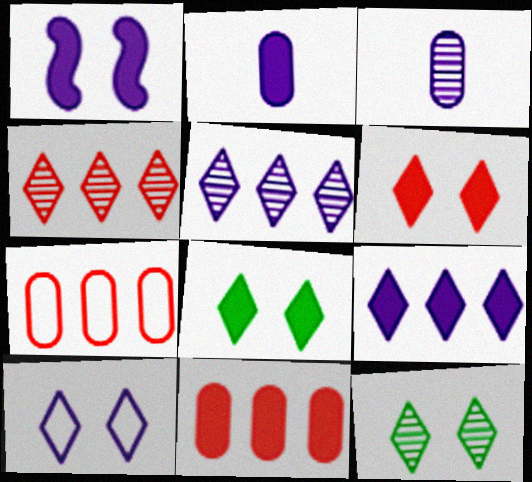[[1, 2, 9], 
[6, 10, 12]]